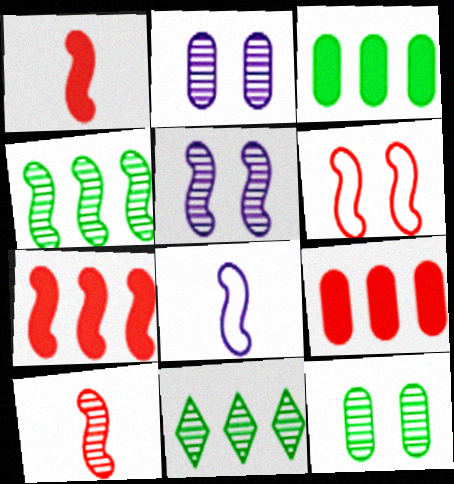[[2, 10, 11], 
[4, 5, 10], 
[6, 7, 10]]